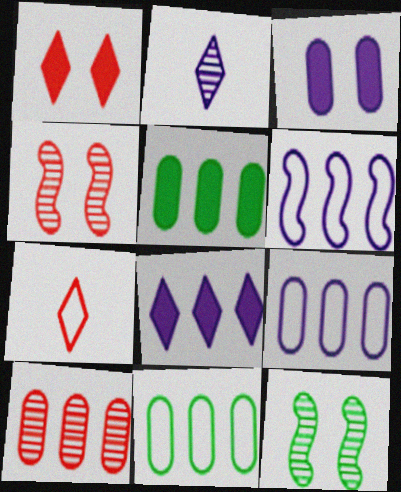[[2, 3, 6], 
[2, 10, 12], 
[5, 9, 10]]